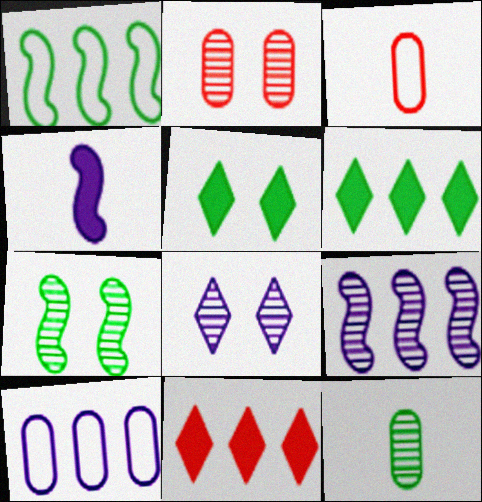[[1, 5, 12], 
[2, 7, 8], 
[3, 5, 9], 
[4, 8, 10]]